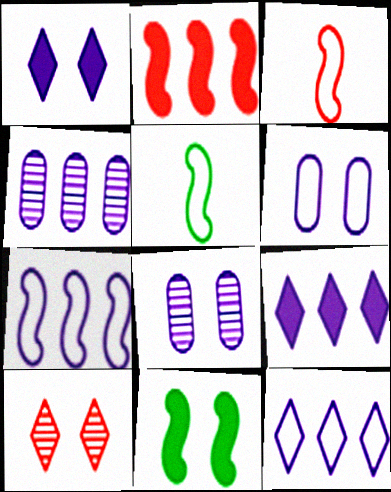[[4, 7, 9], 
[6, 10, 11]]